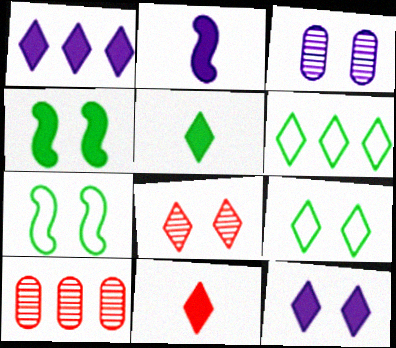[[2, 9, 10], 
[8, 9, 12]]